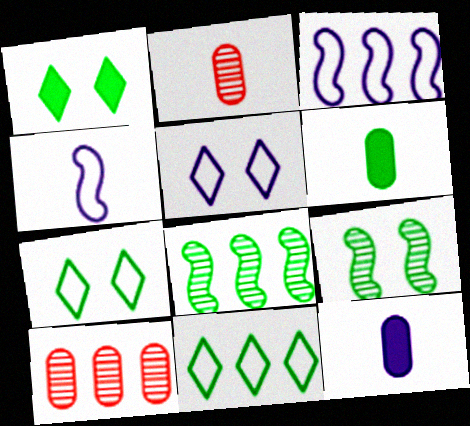[[1, 2, 3], 
[1, 4, 10], 
[6, 7, 8], 
[6, 9, 11]]